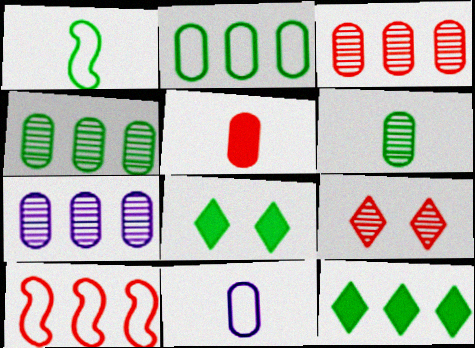[[1, 4, 8], 
[3, 4, 7], 
[5, 6, 11], 
[5, 9, 10], 
[7, 10, 12]]